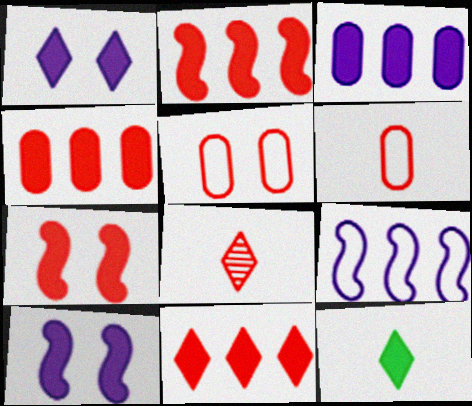[[1, 11, 12], 
[2, 4, 11], 
[2, 5, 8], 
[3, 7, 12], 
[4, 10, 12]]